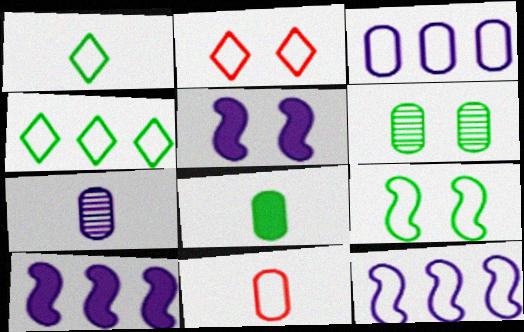[[2, 5, 6], 
[7, 8, 11]]